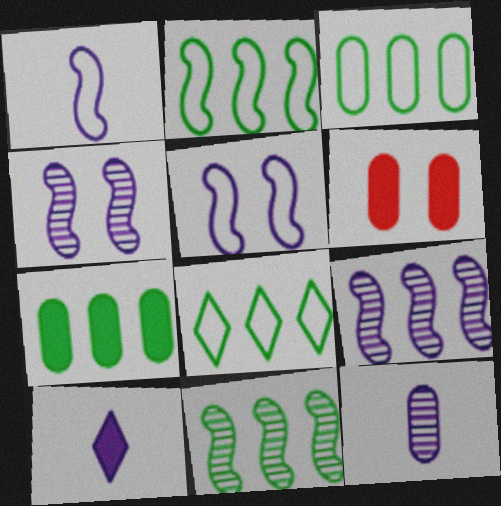[[1, 10, 12], 
[2, 3, 8], 
[3, 6, 12], 
[7, 8, 11]]